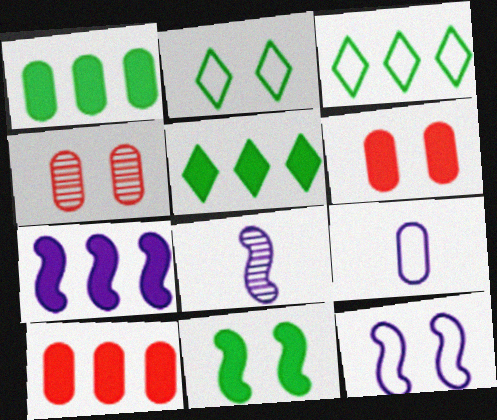[[1, 4, 9], 
[2, 8, 10], 
[3, 6, 8], 
[5, 7, 10], 
[7, 8, 12]]